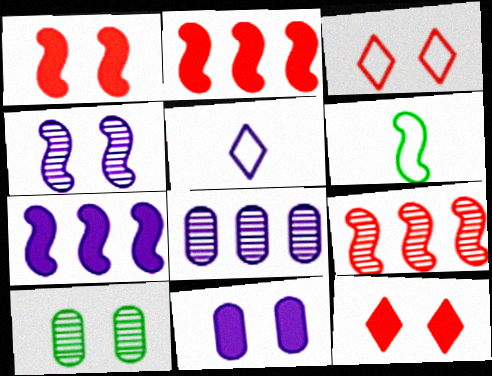[[2, 4, 6], 
[2, 5, 10], 
[6, 8, 12]]